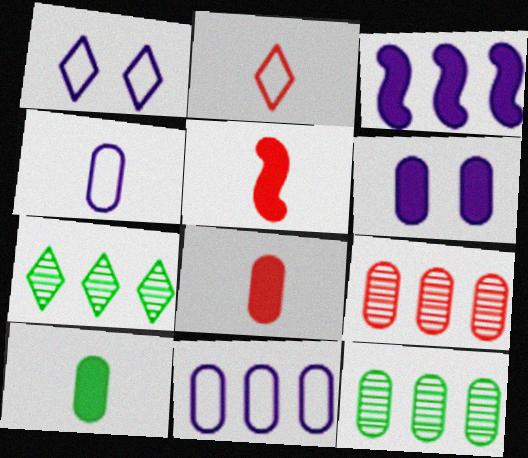[[1, 5, 12]]